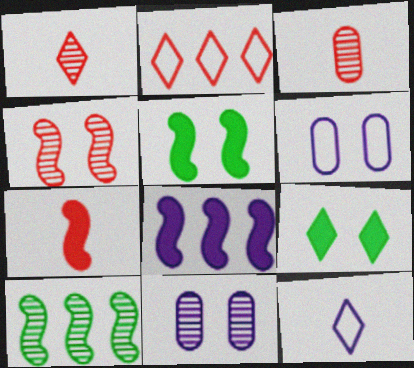[[1, 10, 11], 
[4, 6, 9], 
[5, 7, 8], 
[8, 11, 12]]